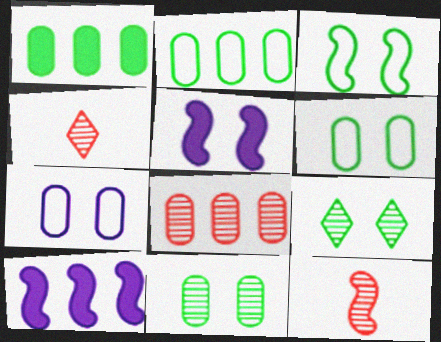[[2, 4, 5], 
[3, 10, 12], 
[4, 6, 10]]